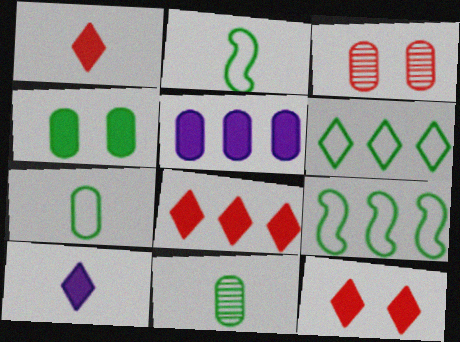[[1, 8, 12], 
[3, 5, 7], 
[3, 9, 10]]